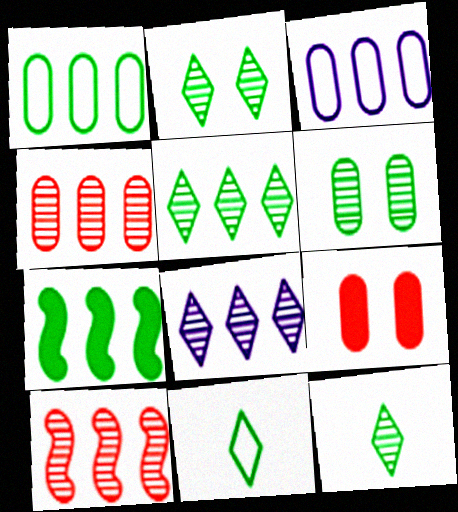[[1, 5, 7], 
[2, 5, 12], 
[6, 7, 11]]